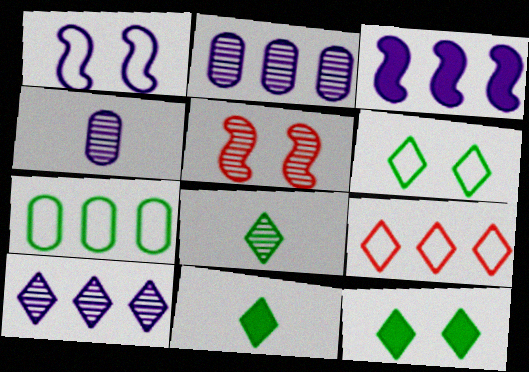[[2, 5, 8]]